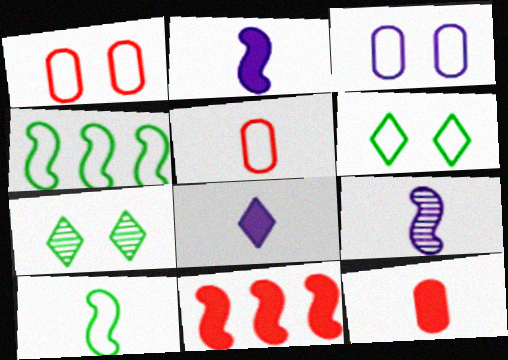[]